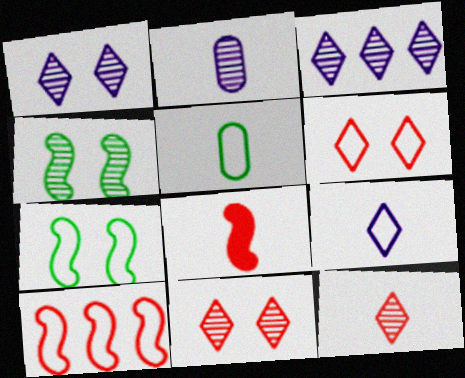[]